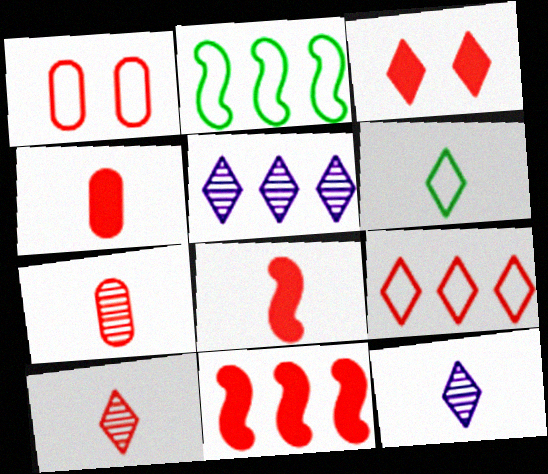[[1, 10, 11], 
[3, 4, 11], 
[3, 5, 6], 
[3, 9, 10]]